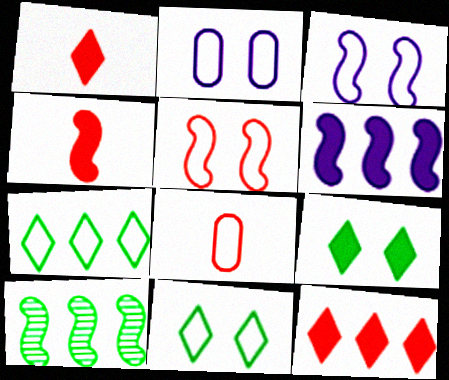[[1, 2, 10], 
[2, 5, 11], 
[3, 4, 10], 
[3, 7, 8]]